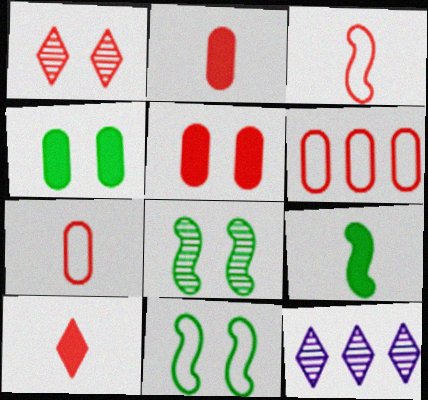[[2, 11, 12], 
[3, 4, 12]]